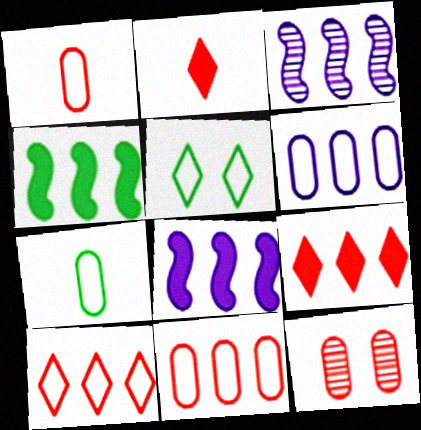[]